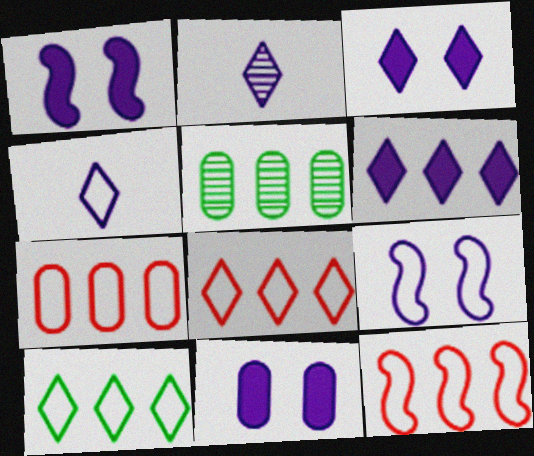[[1, 3, 11], 
[5, 6, 12], 
[7, 8, 12]]